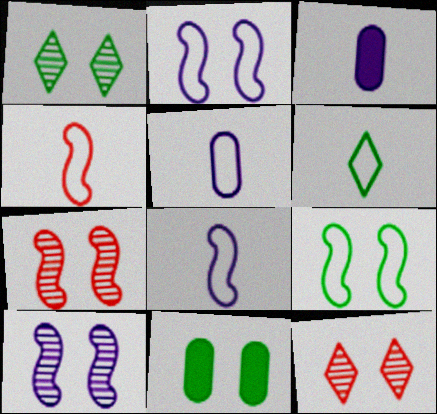[[1, 9, 11], 
[2, 11, 12], 
[4, 5, 6]]